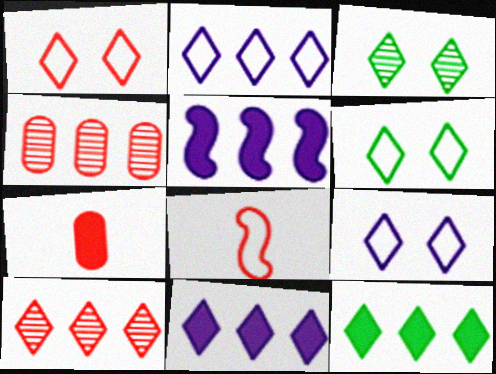[[1, 6, 9], 
[2, 10, 12]]